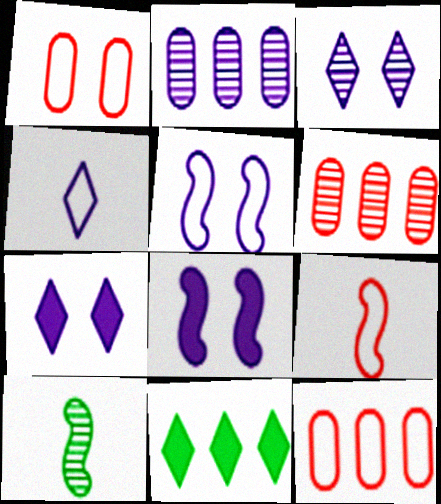[[2, 4, 8], 
[3, 6, 10], 
[7, 10, 12]]